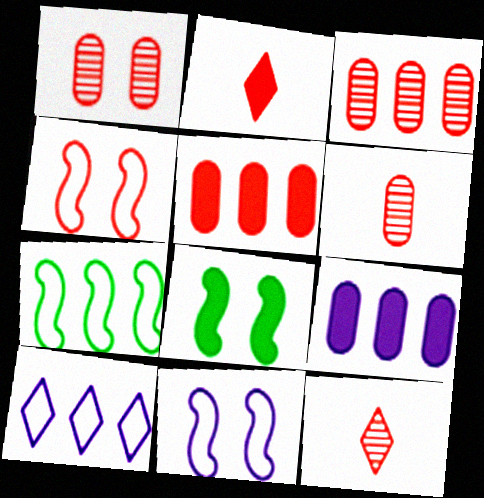[[1, 3, 6], 
[2, 3, 4], 
[2, 8, 9], 
[4, 5, 12], 
[6, 8, 10]]